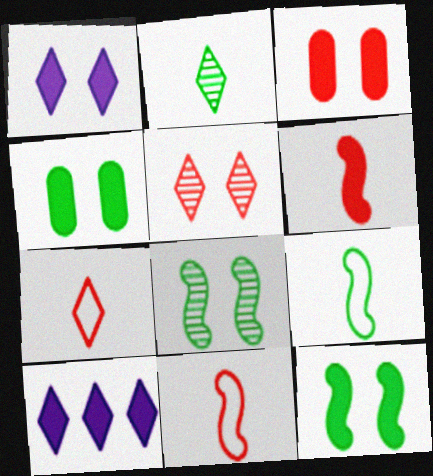[[1, 3, 12], 
[4, 6, 10]]